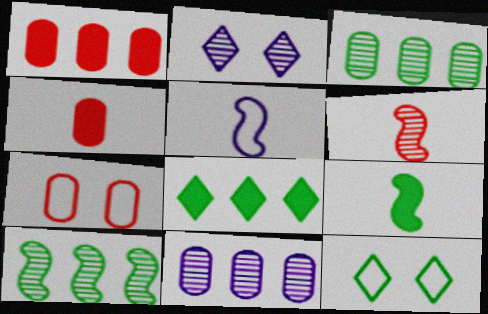[[2, 3, 6], 
[3, 9, 12], 
[5, 6, 9]]